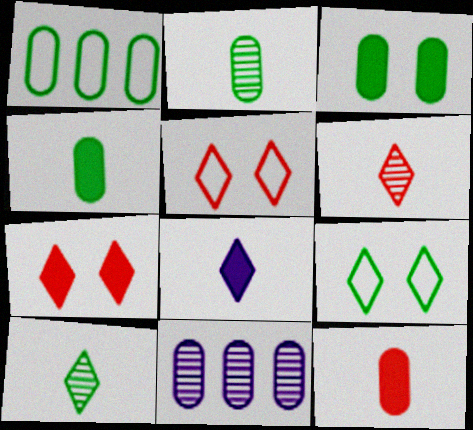[[1, 2, 3]]